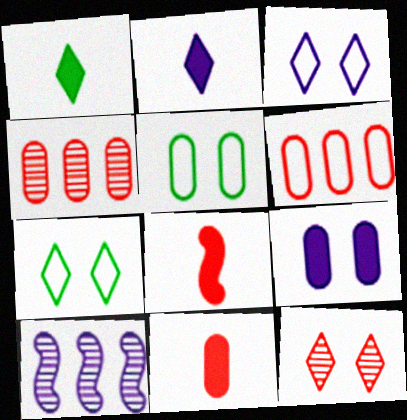[[6, 8, 12], 
[7, 10, 11]]